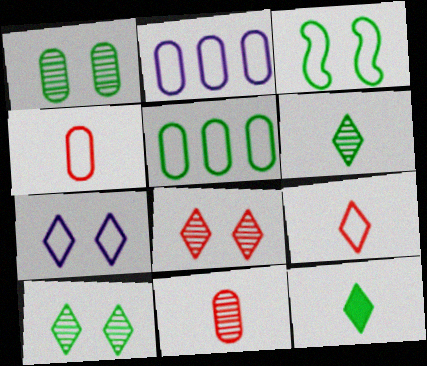[[2, 3, 9]]